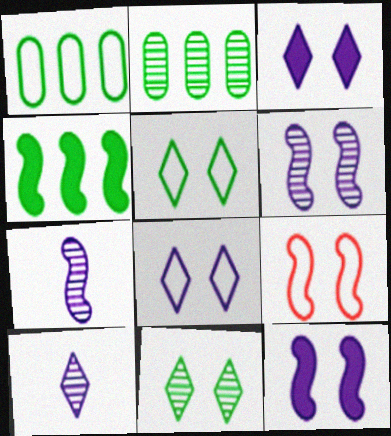[[4, 7, 9]]